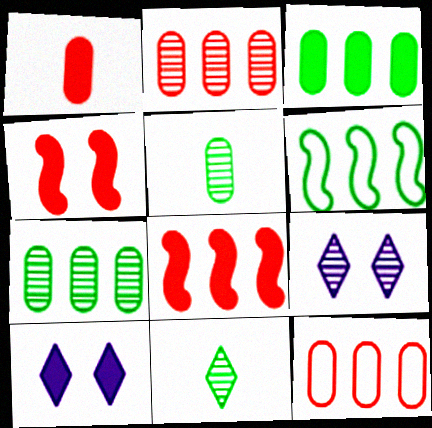[[1, 6, 9]]